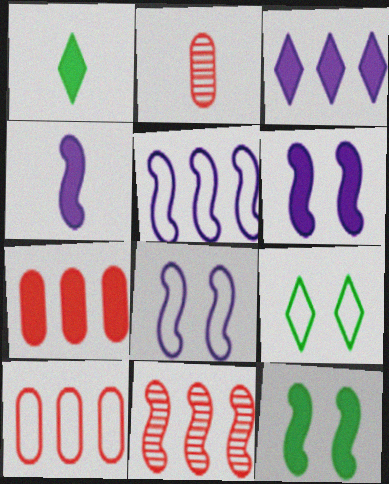[[1, 6, 7]]